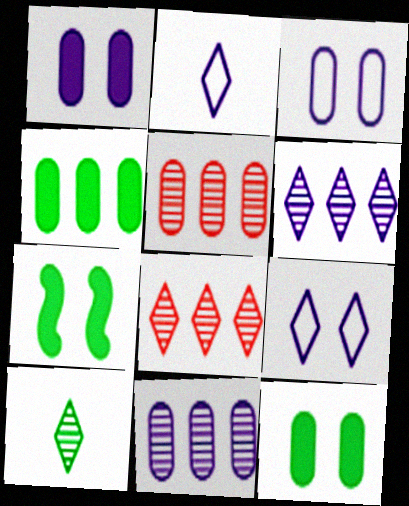[[2, 5, 7]]